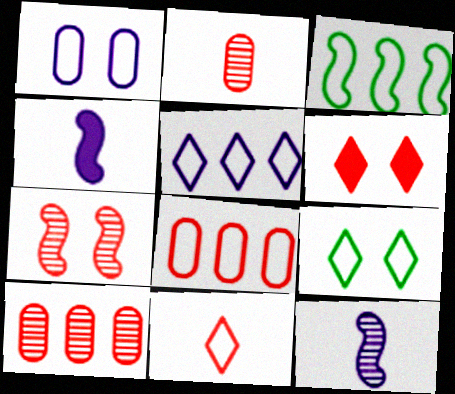[[1, 3, 11], 
[3, 4, 7], 
[3, 5, 8], 
[4, 9, 10], 
[5, 9, 11]]